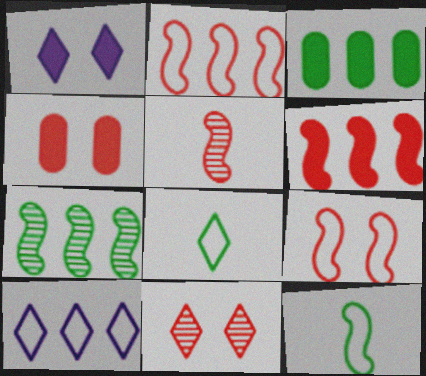[[4, 9, 11], 
[5, 6, 9]]